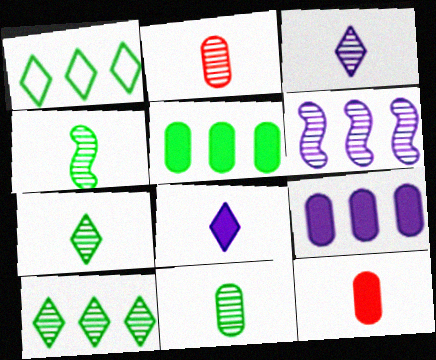[[2, 3, 4], 
[4, 7, 11]]